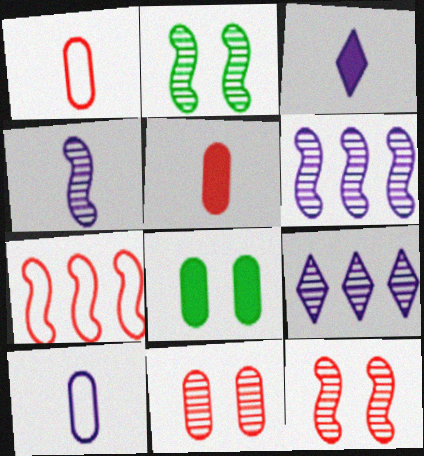[[3, 4, 10]]